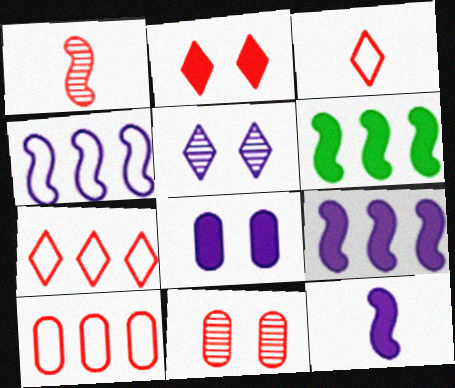[[1, 2, 10]]